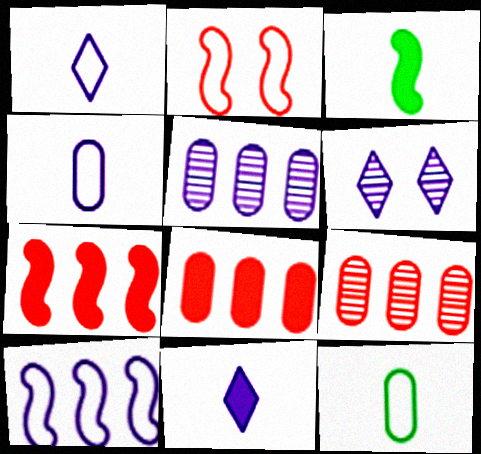[[6, 7, 12]]